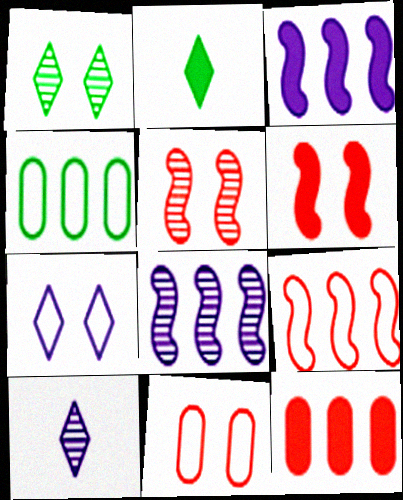[[2, 8, 11], 
[4, 6, 10]]